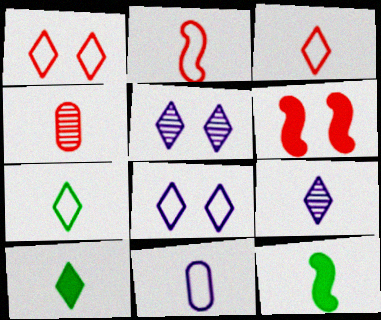[[2, 7, 11], 
[3, 9, 10]]